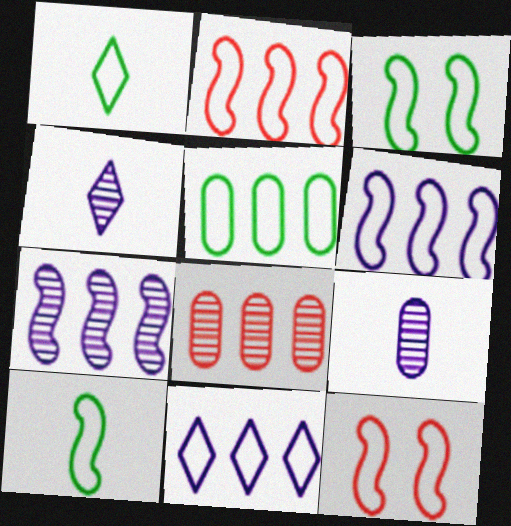[[1, 3, 5], 
[2, 5, 11], 
[6, 10, 12]]